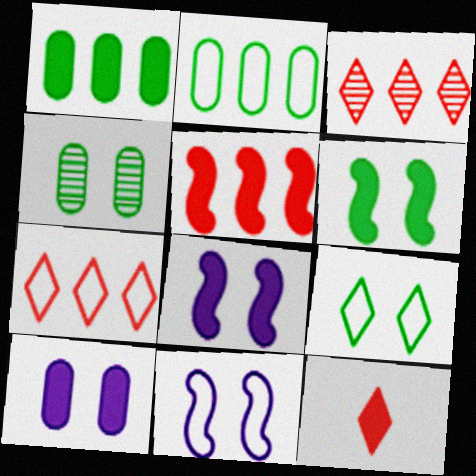[[1, 8, 12], 
[4, 6, 9]]